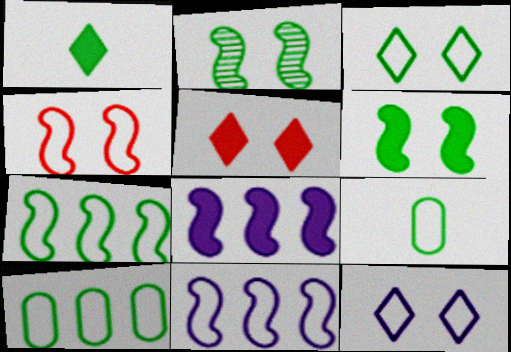[[1, 2, 10], 
[3, 7, 9]]